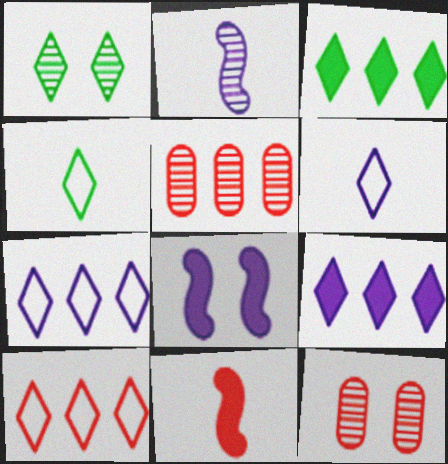[[1, 2, 5], 
[1, 3, 4], 
[4, 5, 8], 
[10, 11, 12]]